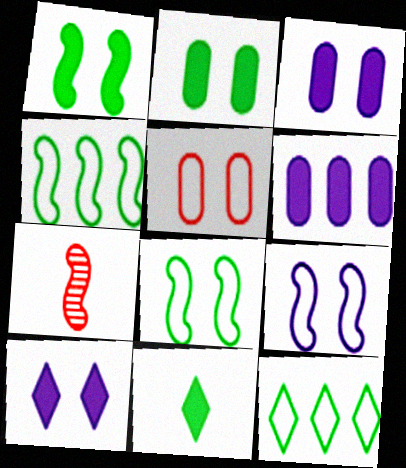[[3, 7, 12]]